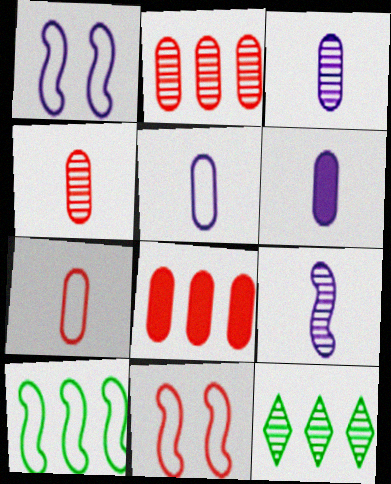[[3, 5, 6], 
[6, 11, 12]]